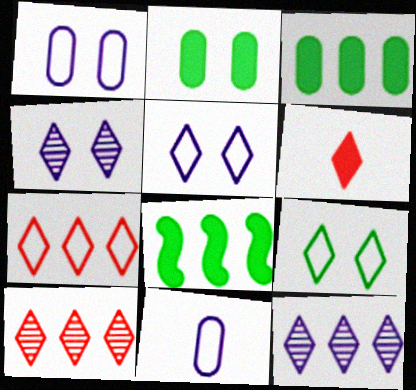[[6, 9, 12]]